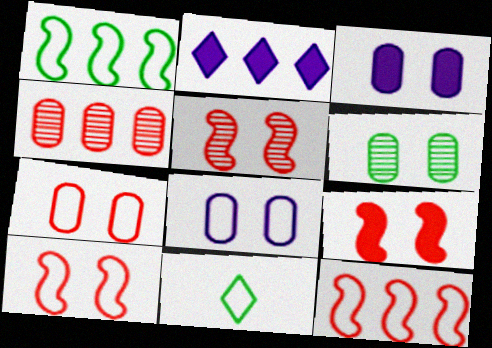[[1, 2, 4], 
[3, 6, 7], 
[5, 9, 10], 
[8, 11, 12]]